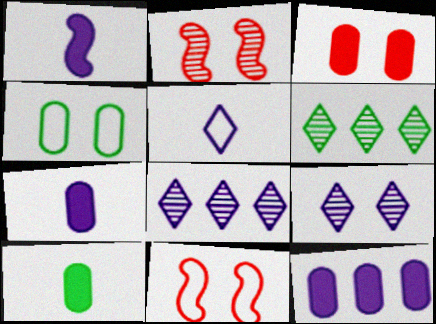[[3, 10, 12], 
[6, 7, 11], 
[8, 10, 11]]